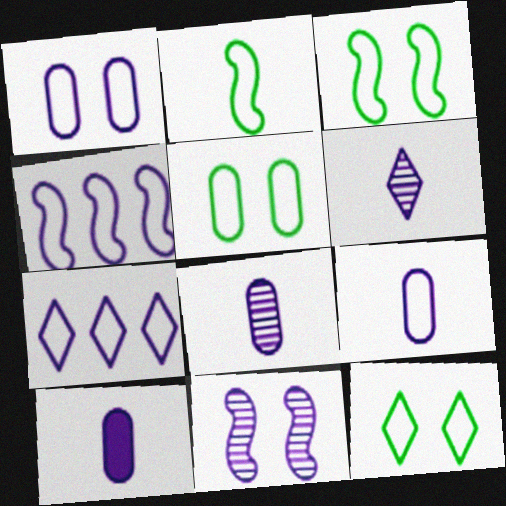[[3, 5, 12], 
[7, 10, 11], 
[8, 9, 10]]